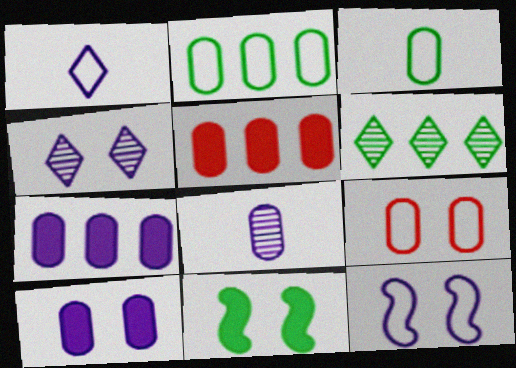[[3, 6, 11], 
[4, 9, 11], 
[4, 10, 12]]